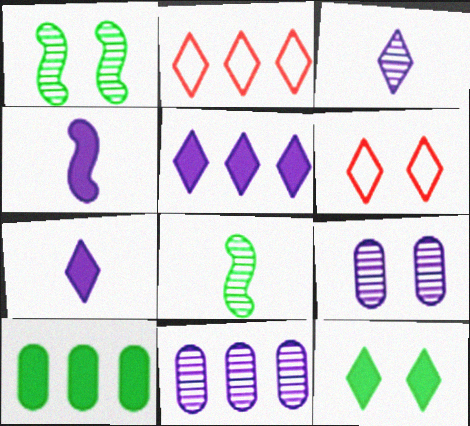[[2, 3, 12]]